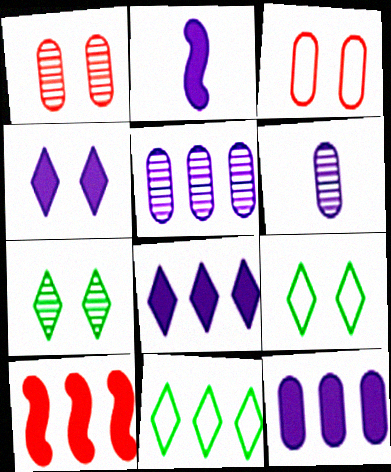[[1, 2, 11], 
[2, 4, 12], 
[5, 10, 11], 
[6, 9, 10]]